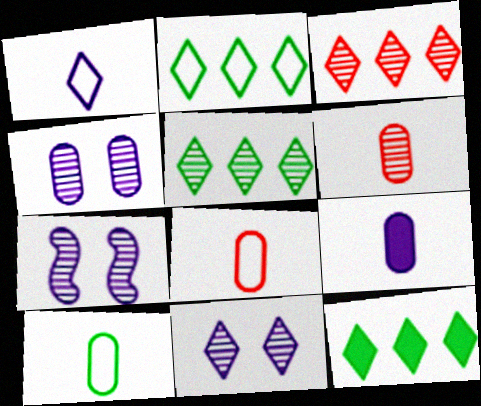[[2, 5, 12], 
[4, 7, 11], 
[5, 6, 7], 
[6, 9, 10], 
[7, 8, 12]]